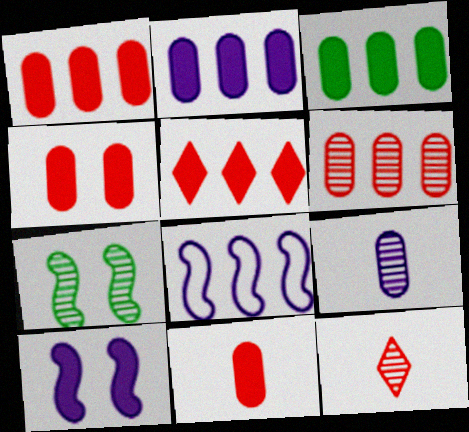[[1, 2, 3], 
[1, 4, 11]]